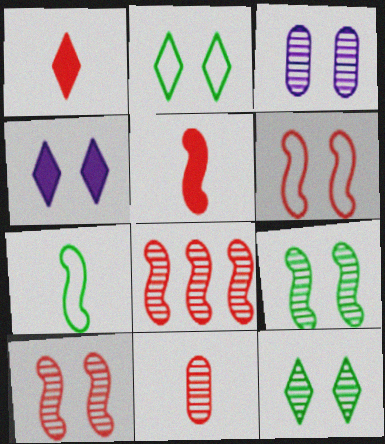[[3, 10, 12], 
[5, 6, 8]]